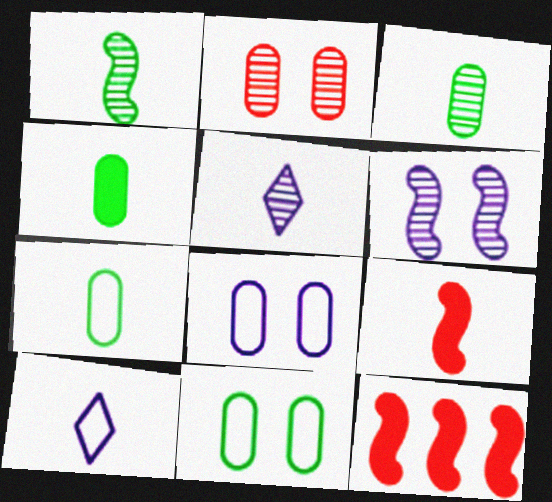[[3, 4, 7], 
[3, 9, 10], 
[5, 7, 9], 
[5, 11, 12]]